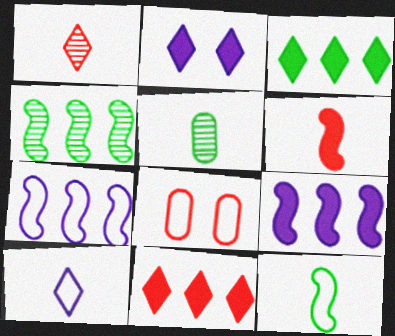[[5, 6, 10]]